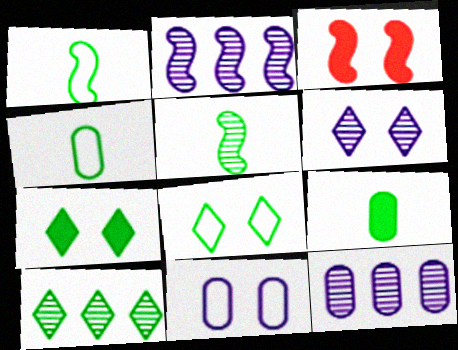[[1, 2, 3]]